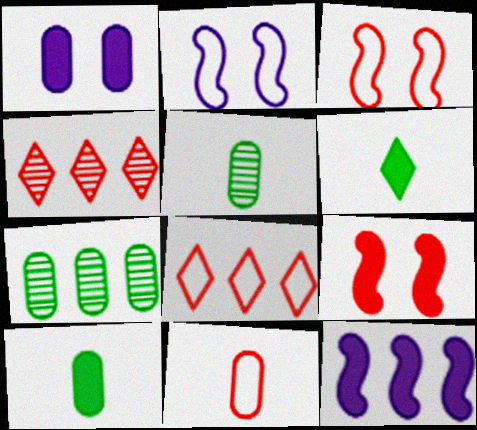[[1, 7, 11], 
[2, 4, 10], 
[3, 8, 11], 
[4, 9, 11], 
[7, 8, 12]]